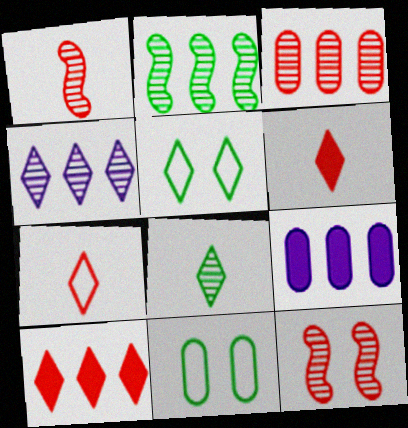[[1, 5, 9], 
[2, 3, 4], 
[4, 5, 6]]